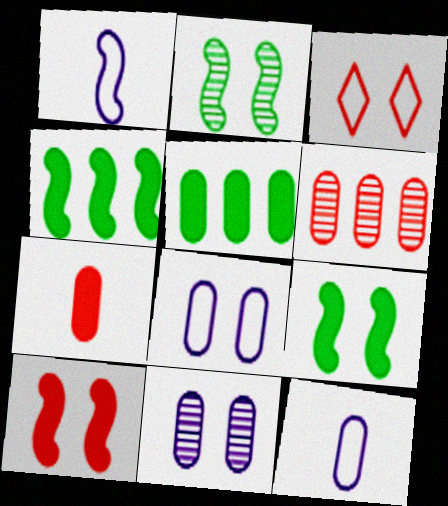[[3, 9, 11]]